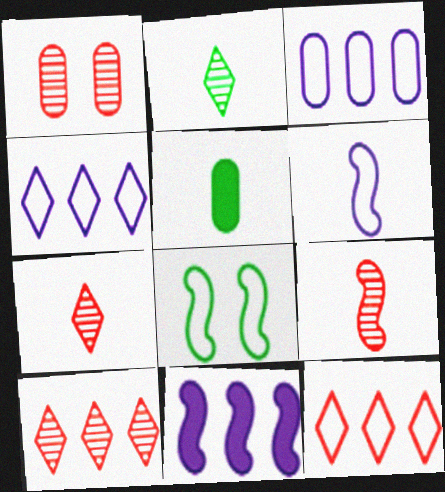[[1, 3, 5], 
[1, 9, 10], 
[5, 6, 7], 
[8, 9, 11]]